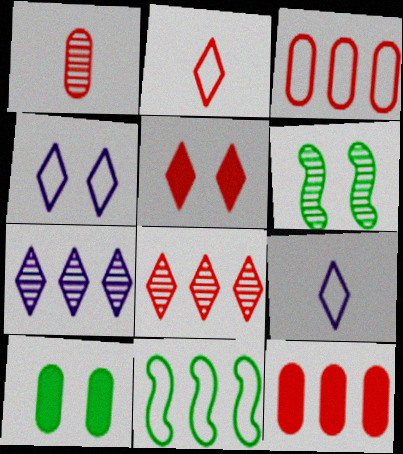[[1, 6, 7], 
[2, 5, 8], 
[6, 9, 12], 
[7, 11, 12]]